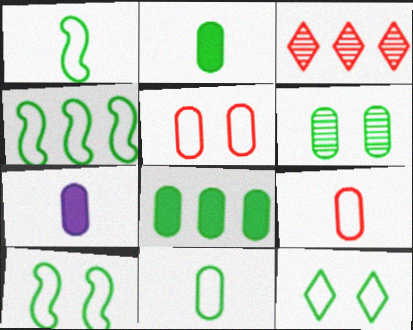[[1, 4, 10], 
[3, 7, 10], 
[4, 11, 12], 
[6, 8, 11]]